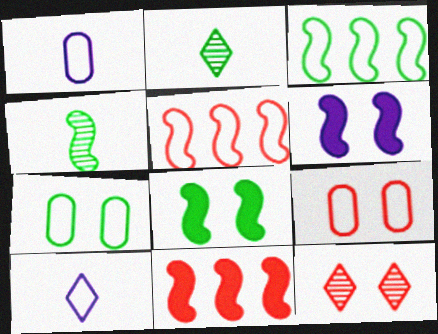[[3, 4, 8], 
[3, 9, 10], 
[4, 5, 6], 
[5, 7, 10], 
[6, 7, 12]]